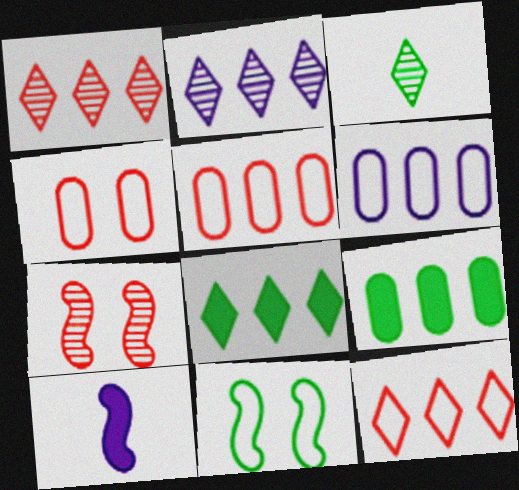[[2, 8, 12], 
[3, 9, 11]]